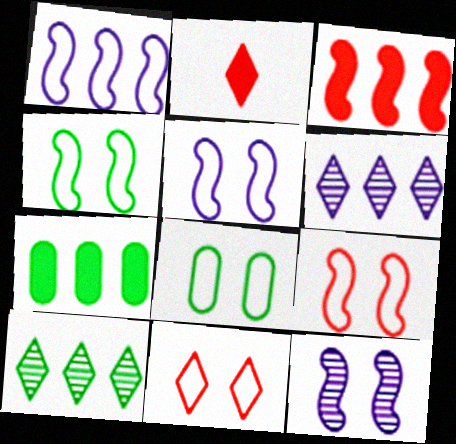[[4, 5, 9], 
[5, 8, 11]]